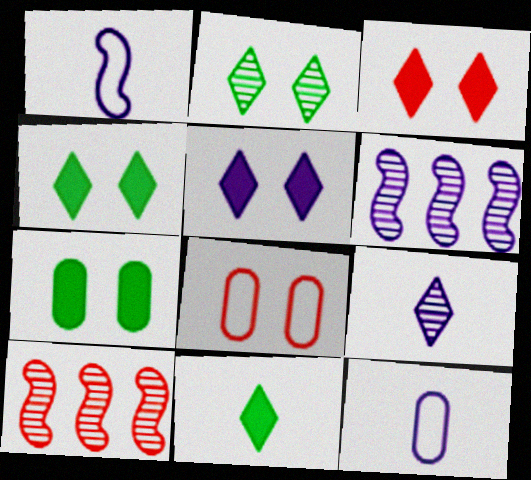[[3, 4, 5], 
[4, 10, 12], 
[5, 6, 12], 
[6, 8, 11]]